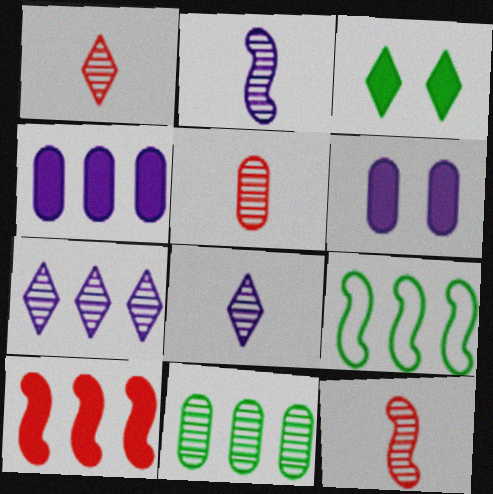[[1, 5, 12], 
[1, 6, 9]]